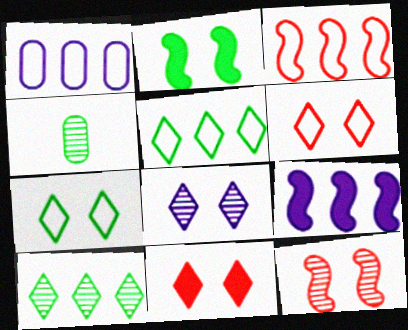[[1, 3, 5], 
[2, 4, 5], 
[4, 6, 9], 
[7, 8, 11]]